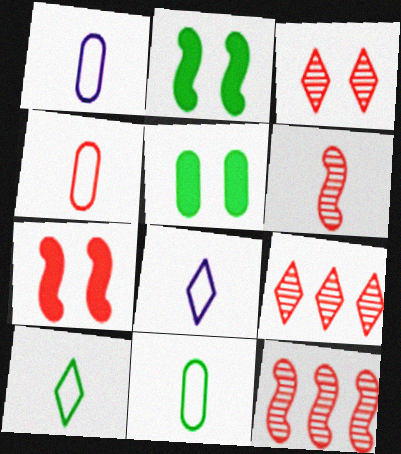[[1, 2, 9], 
[1, 4, 11], 
[4, 7, 9], 
[5, 8, 12]]